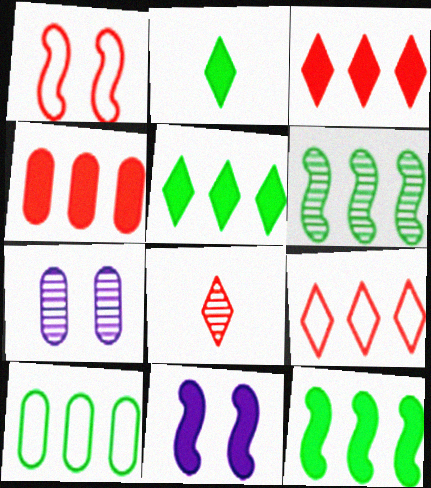[[1, 4, 8], 
[2, 4, 11], 
[5, 6, 10], 
[6, 7, 8], 
[8, 10, 11]]